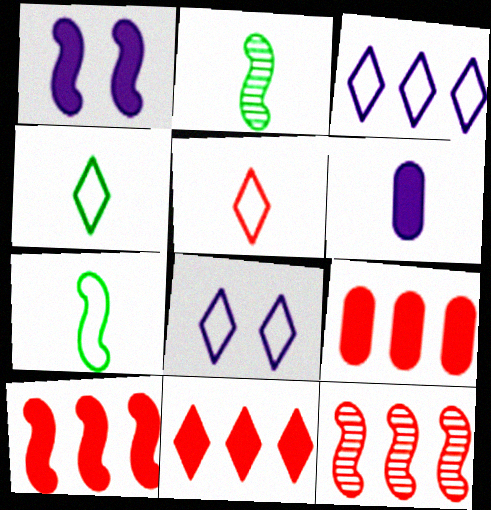[[1, 7, 12], 
[2, 5, 6], 
[2, 8, 9], 
[9, 10, 11]]